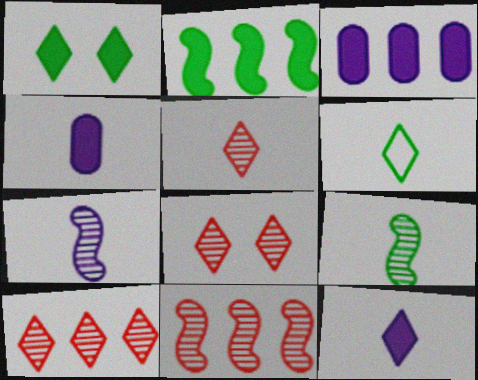[[5, 6, 12], 
[5, 8, 10]]